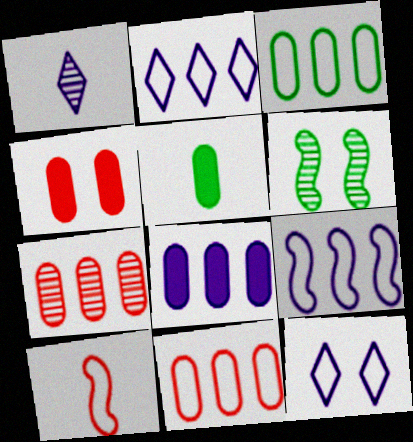[[1, 5, 10], 
[1, 6, 7], 
[3, 7, 8], 
[3, 10, 12], 
[4, 5, 8], 
[4, 6, 12]]